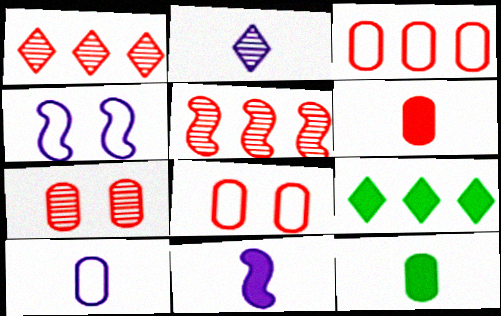[[1, 4, 12], 
[2, 10, 11], 
[3, 6, 7]]